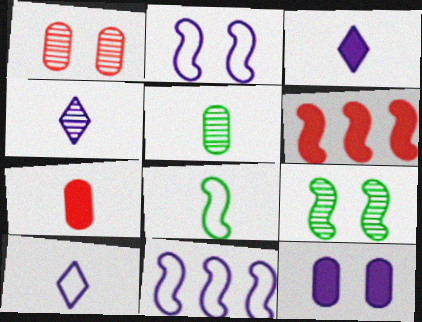[[3, 4, 10], 
[4, 7, 8], 
[4, 11, 12]]